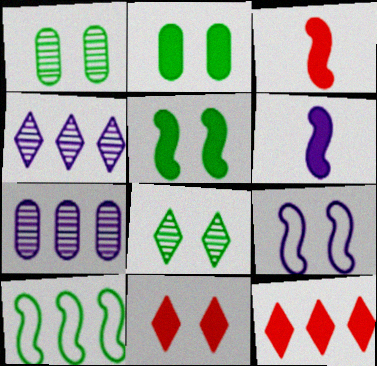[[1, 9, 11], 
[2, 6, 12], 
[7, 10, 12]]